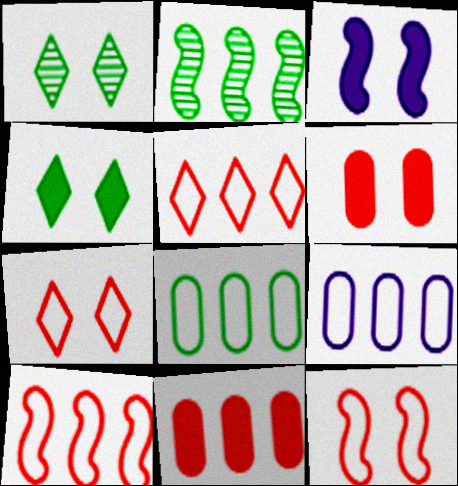[[3, 4, 6]]